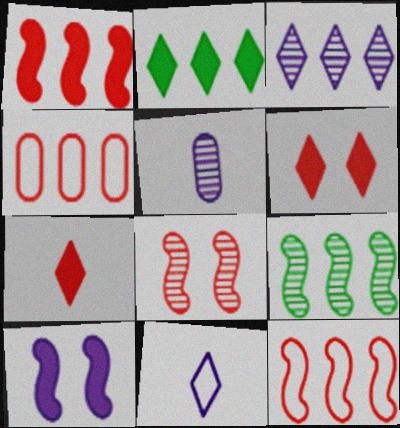[[4, 7, 8]]